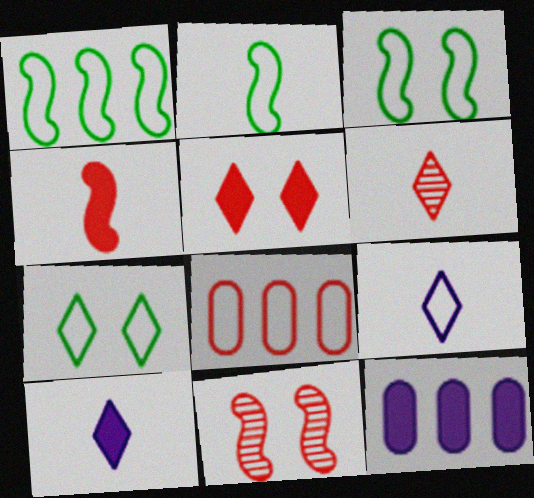[[1, 2, 3], 
[3, 6, 12], 
[3, 8, 9]]